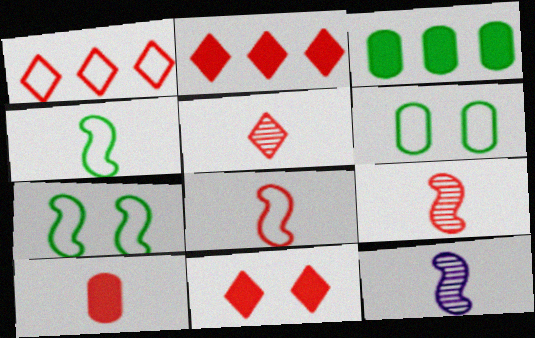[[1, 5, 11], 
[2, 6, 12], 
[5, 8, 10]]